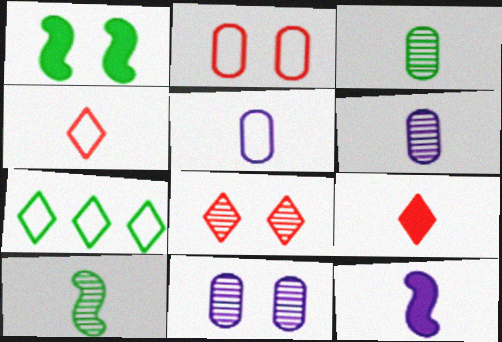[[1, 3, 7], 
[3, 4, 12], 
[5, 9, 10]]